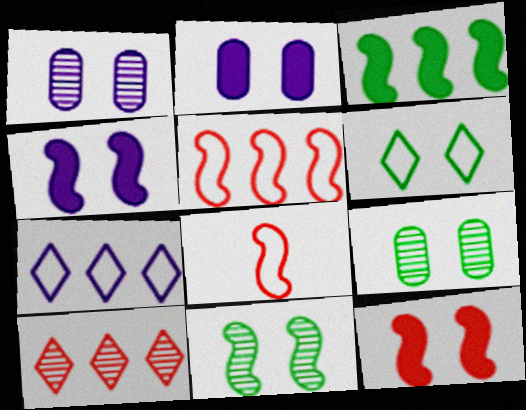[[1, 6, 12]]